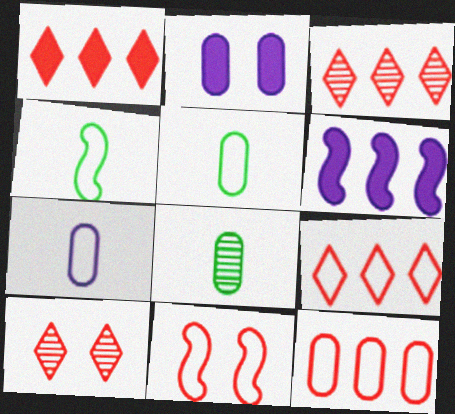[[1, 3, 9], 
[2, 3, 4], 
[2, 8, 12], 
[5, 6, 10]]